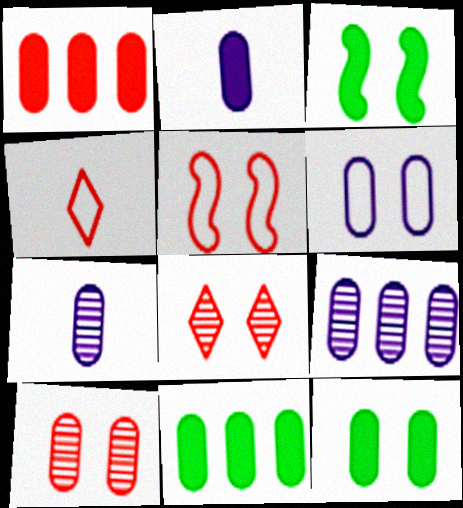[[1, 2, 12], 
[2, 6, 9], 
[3, 4, 9], 
[3, 6, 8], 
[6, 10, 12]]